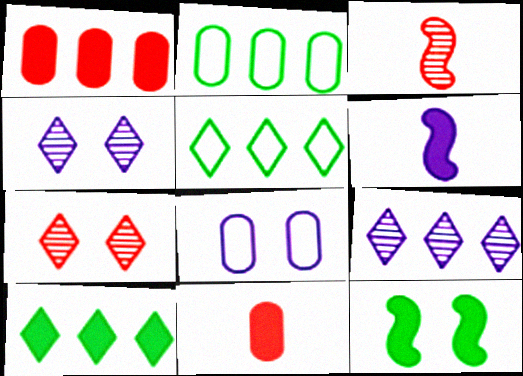[[2, 6, 7], 
[3, 8, 10], 
[6, 8, 9], 
[7, 8, 12]]